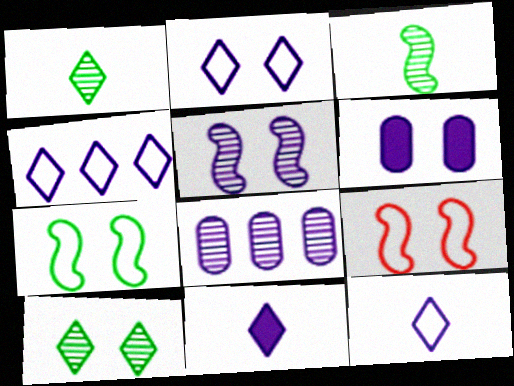[[2, 4, 12], 
[2, 5, 6], 
[6, 9, 10]]